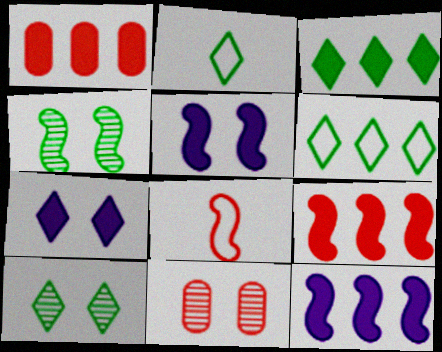[[1, 3, 12], 
[2, 3, 10], 
[2, 11, 12], 
[4, 8, 12]]